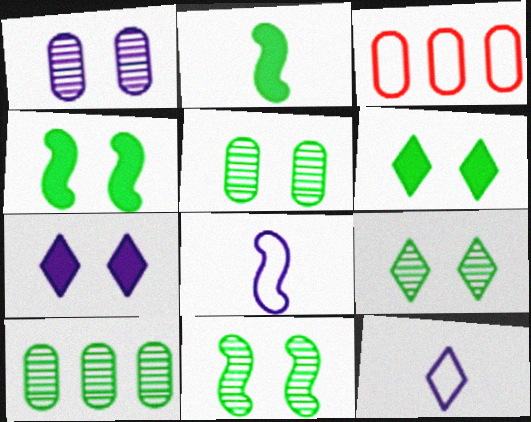[[5, 9, 11]]